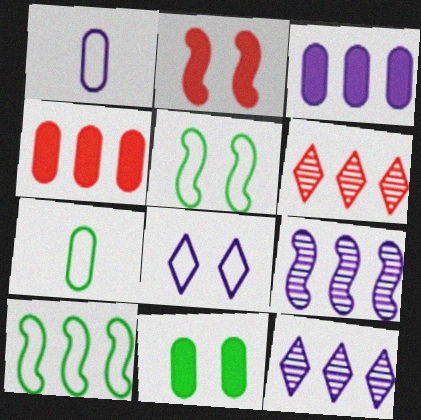[[2, 7, 12], 
[3, 6, 10], 
[4, 10, 12]]